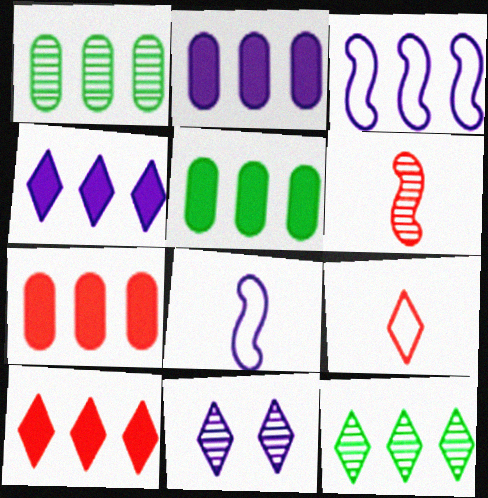[[1, 3, 10], 
[1, 6, 11], 
[2, 5, 7], 
[2, 8, 11], 
[3, 7, 12]]